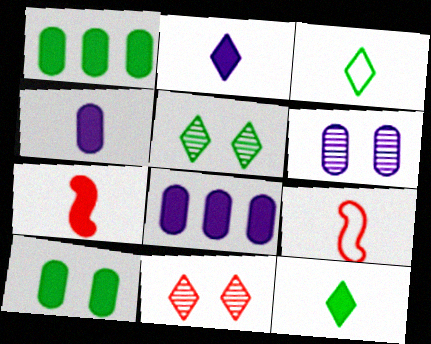[[4, 7, 12], 
[5, 8, 9]]